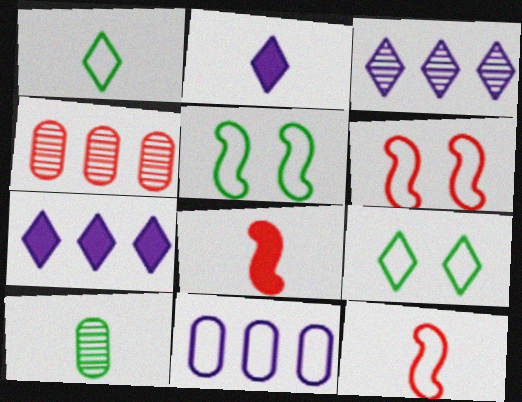[[1, 6, 11], 
[2, 4, 5], 
[2, 10, 12], 
[6, 7, 10], 
[9, 11, 12]]